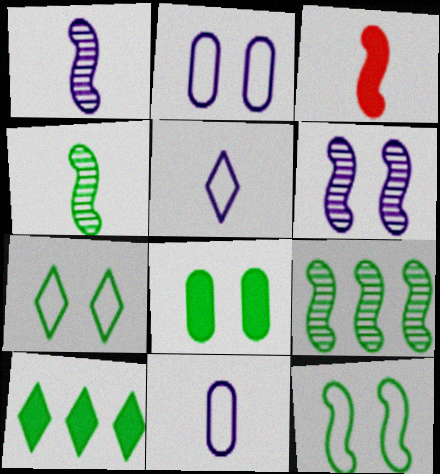[]